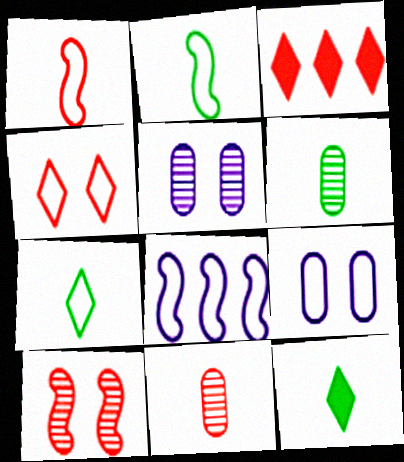[[2, 3, 5], 
[2, 6, 12]]